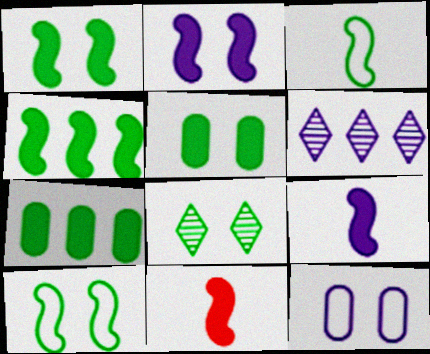[[2, 4, 11], 
[3, 7, 8], 
[5, 8, 10], 
[6, 9, 12]]